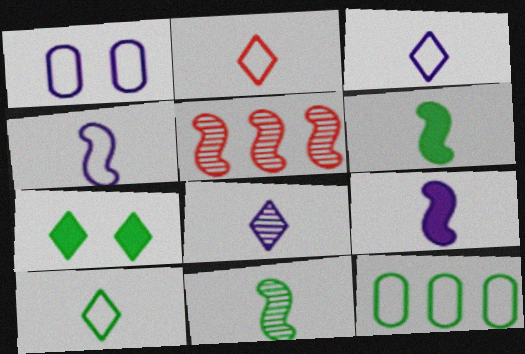[[2, 3, 10], 
[7, 11, 12]]